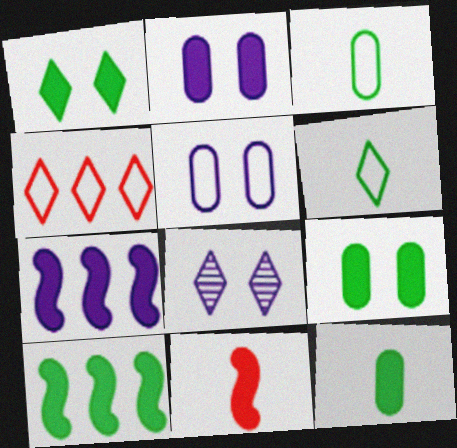[[1, 10, 12]]